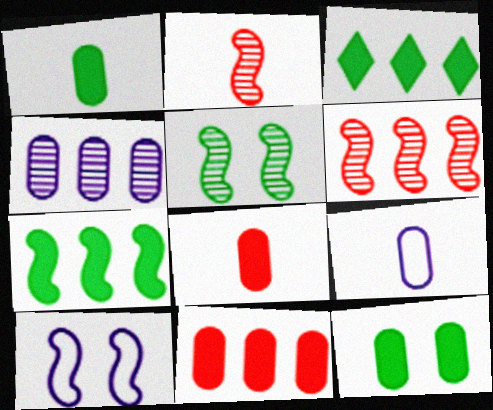[[2, 7, 10]]